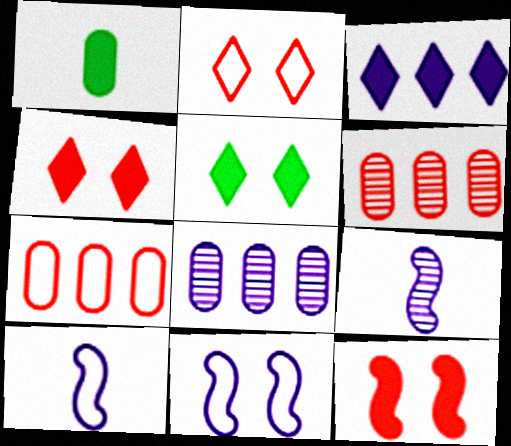[[1, 3, 12], 
[5, 6, 10], 
[5, 7, 9]]